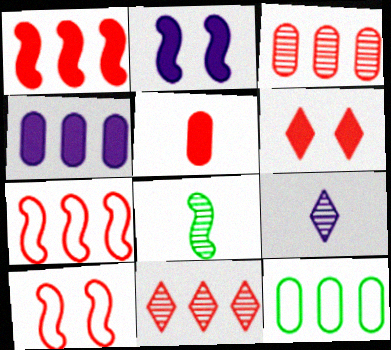[[1, 5, 6], 
[2, 7, 8], 
[3, 4, 12], 
[5, 10, 11]]